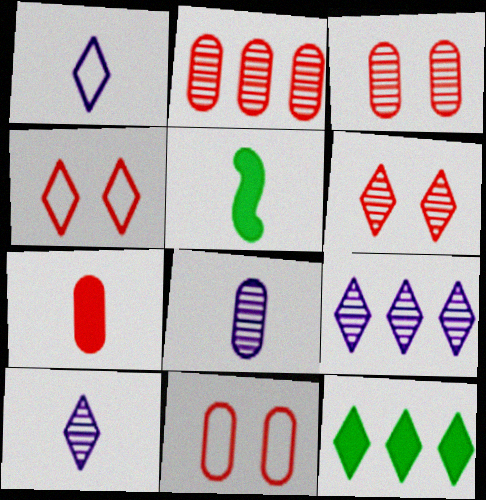[[1, 6, 12], 
[2, 7, 11], 
[4, 10, 12], 
[5, 9, 11]]